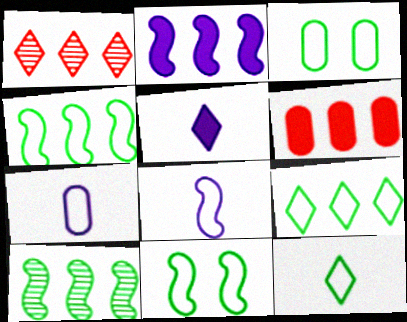[[3, 4, 12]]